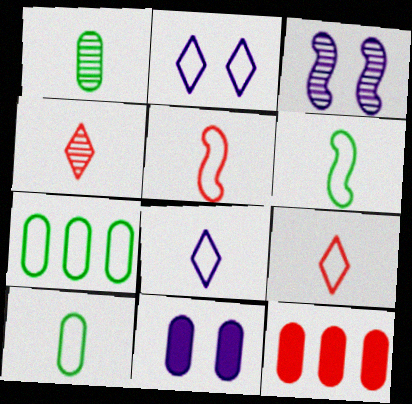[[2, 3, 11], 
[2, 5, 7], 
[5, 8, 10]]